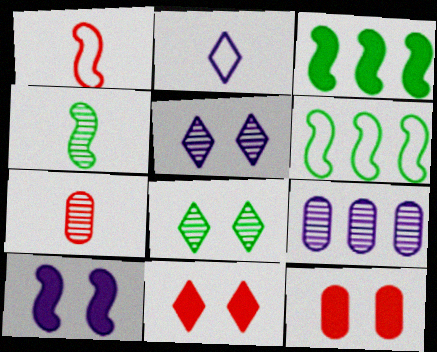[[2, 9, 10]]